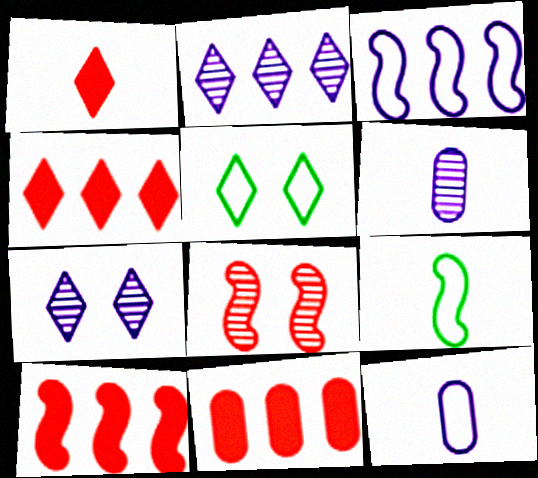[[1, 2, 5], 
[1, 6, 9], 
[4, 10, 11], 
[5, 6, 10], 
[7, 9, 11]]